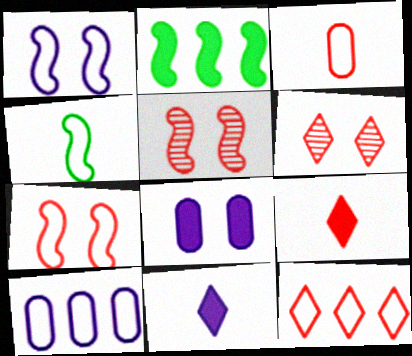[[2, 8, 9], 
[3, 7, 12], 
[6, 9, 12]]